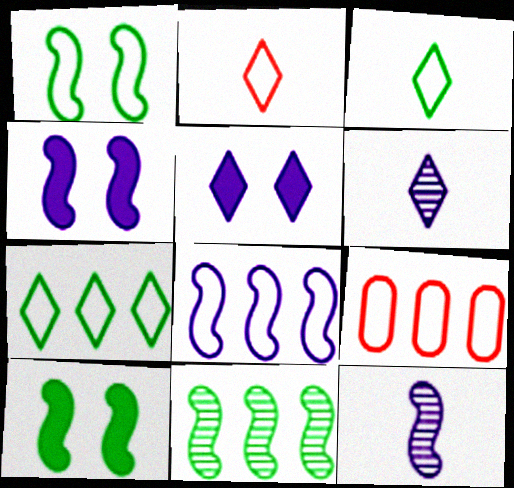[[4, 8, 12], 
[6, 9, 10], 
[7, 8, 9]]